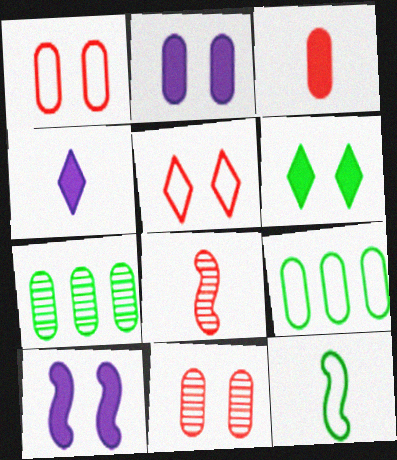[[6, 7, 12]]